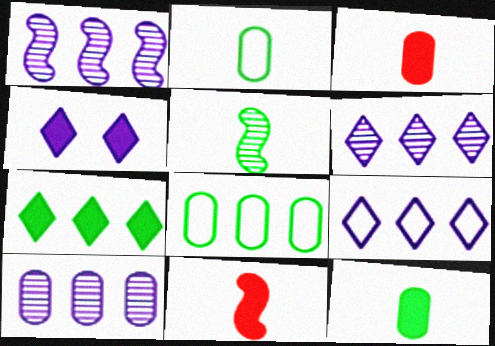[[1, 6, 10]]